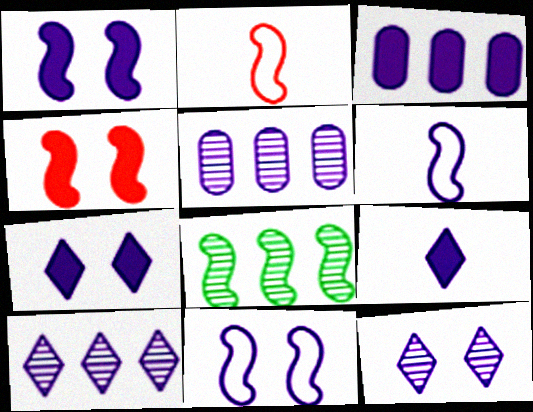[[1, 2, 8], 
[1, 3, 9], 
[3, 6, 12], 
[4, 6, 8], 
[5, 6, 7], 
[5, 9, 11]]